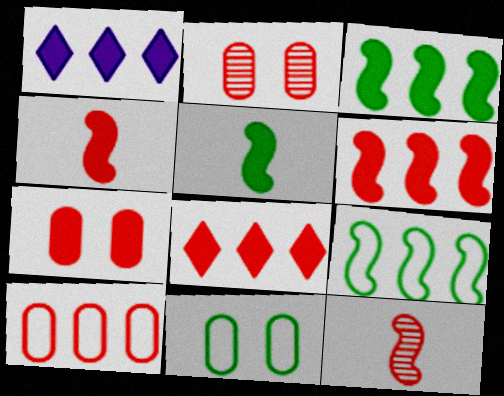[[1, 5, 7], 
[1, 11, 12], 
[4, 7, 8]]